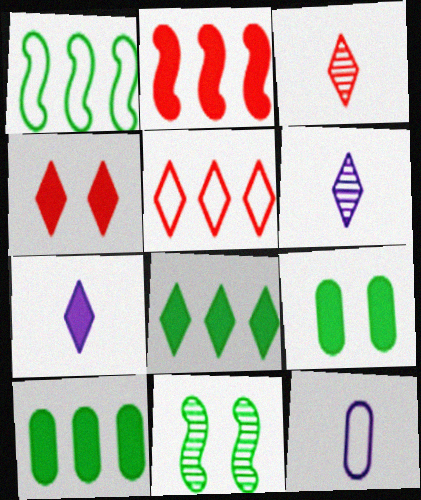[[2, 7, 9], 
[3, 4, 5], 
[4, 7, 8]]